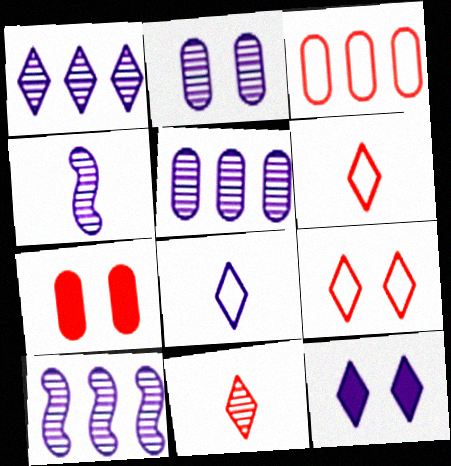[[1, 2, 4], 
[1, 5, 10], 
[1, 8, 12]]